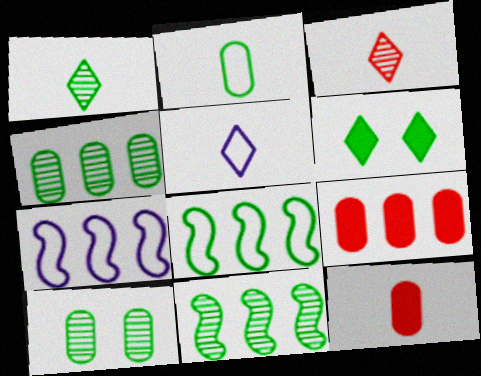[[1, 10, 11], 
[2, 6, 11]]